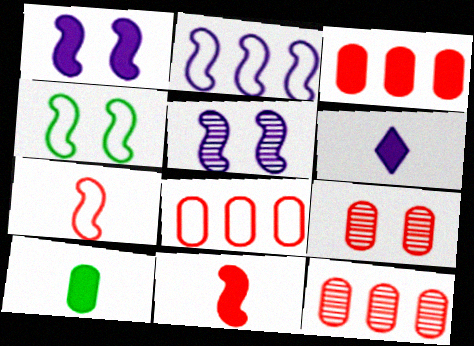[[2, 4, 7], 
[3, 8, 12], 
[4, 6, 12], 
[6, 10, 11]]